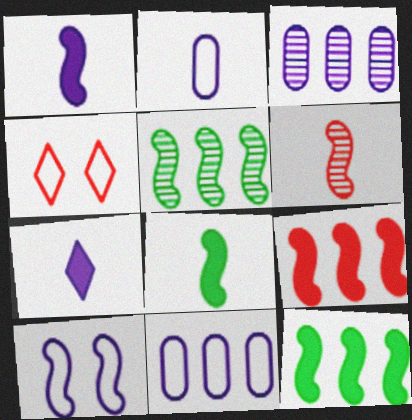[[3, 4, 8], 
[3, 7, 10], 
[6, 10, 12]]